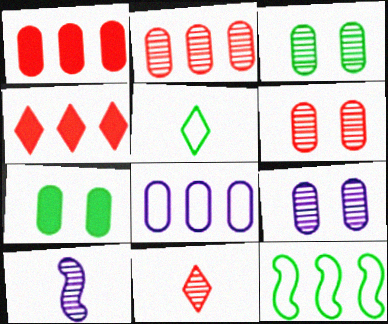[[3, 6, 9]]